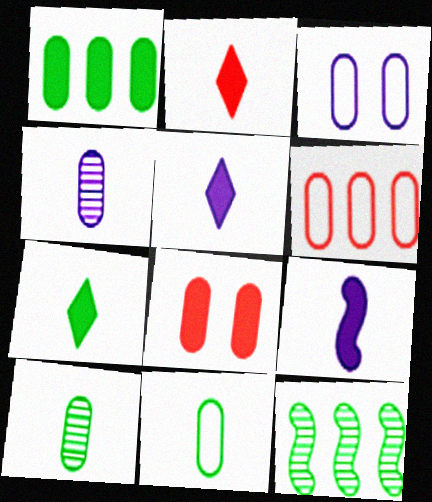[[2, 3, 12], 
[2, 5, 7], 
[3, 6, 11]]